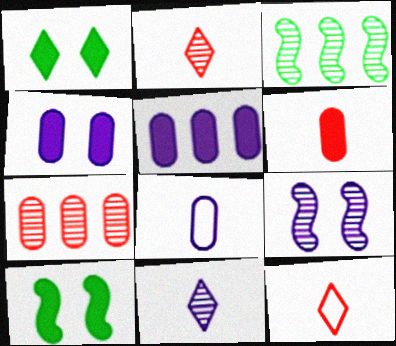[[3, 4, 12]]